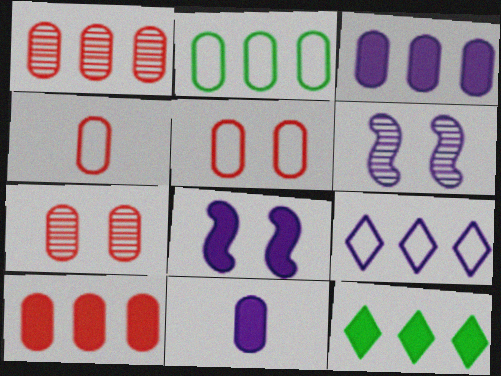[[1, 2, 3], 
[2, 7, 11], 
[4, 6, 12], 
[4, 7, 10], 
[6, 9, 11]]